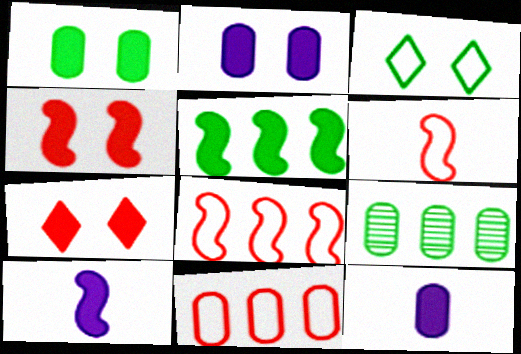[[4, 5, 10], 
[5, 7, 12]]